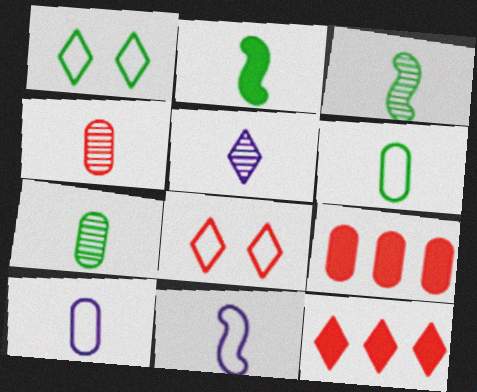[[1, 5, 12], 
[3, 4, 5]]